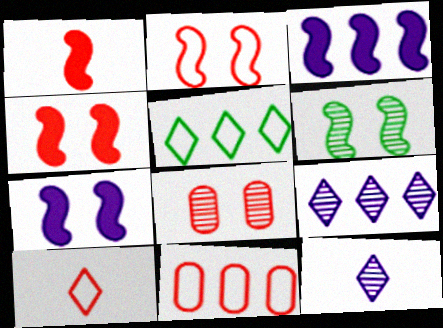[[2, 6, 7], 
[2, 10, 11]]